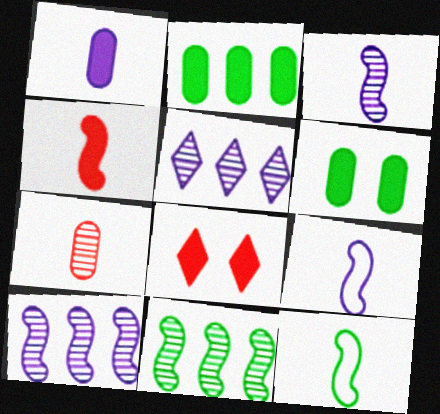[[3, 4, 12]]